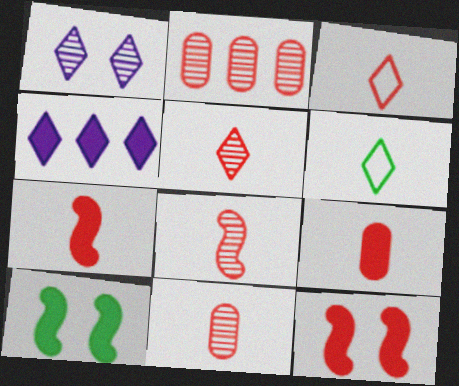[[2, 3, 12], 
[3, 7, 11], 
[3, 8, 9], 
[4, 9, 10], 
[5, 8, 11]]